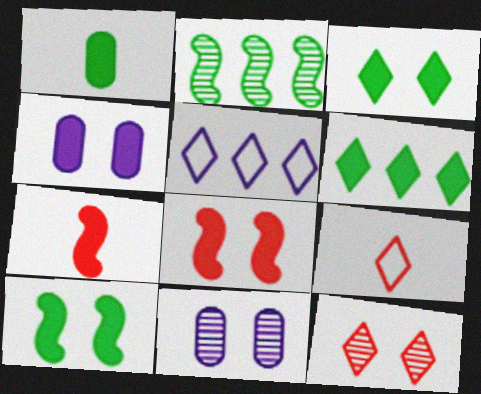[[1, 6, 10], 
[2, 4, 9], 
[3, 4, 8], 
[4, 6, 7]]